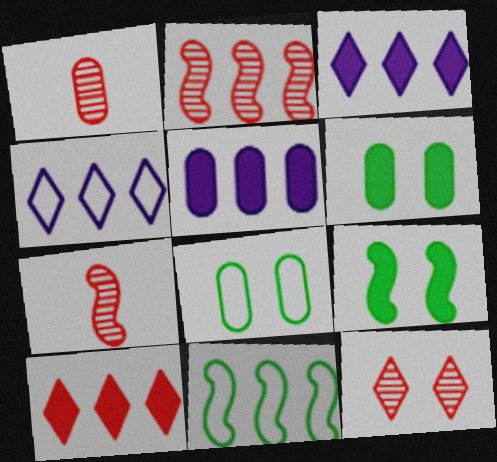[[1, 2, 12], 
[1, 4, 9], 
[1, 5, 8], 
[3, 7, 8], 
[4, 6, 7]]